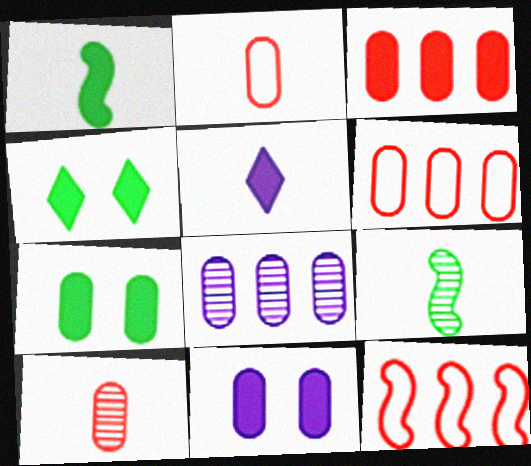[[2, 5, 9], 
[2, 7, 8]]